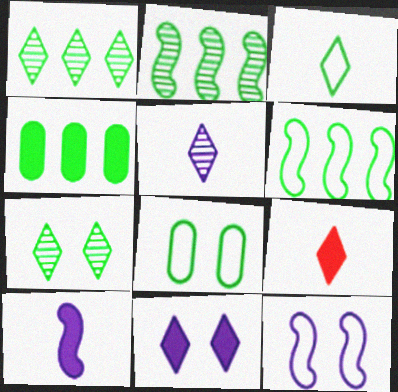[[1, 4, 6], 
[3, 5, 9], 
[3, 6, 8]]